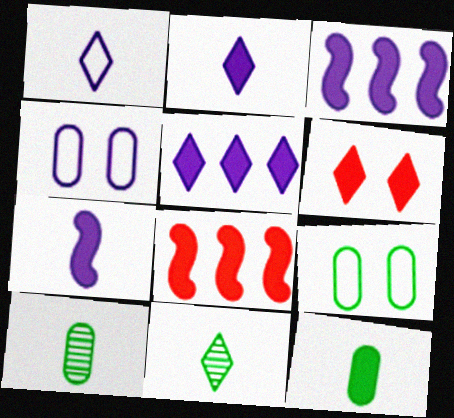[[3, 6, 12], 
[4, 8, 11]]